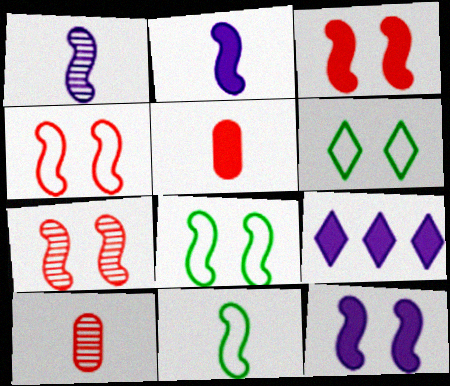[[3, 4, 7], 
[7, 8, 12], 
[8, 9, 10]]